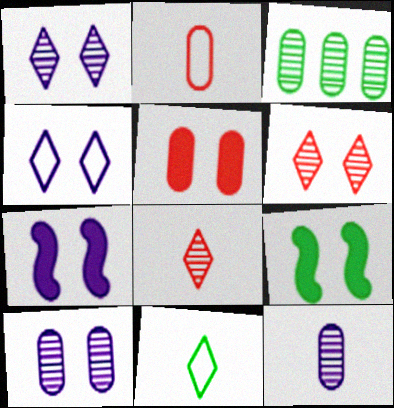[[3, 9, 11], 
[4, 7, 10]]